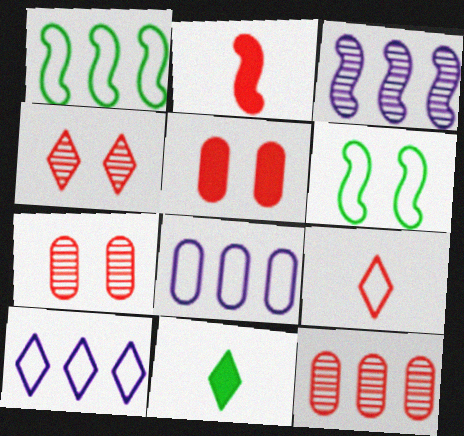[[2, 3, 6], 
[4, 10, 11], 
[6, 8, 9]]